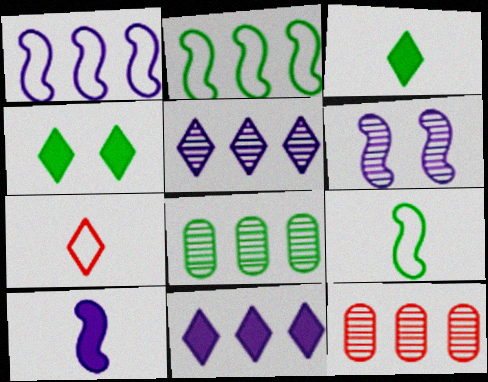[[1, 6, 10], 
[2, 11, 12], 
[4, 5, 7], 
[4, 8, 9]]